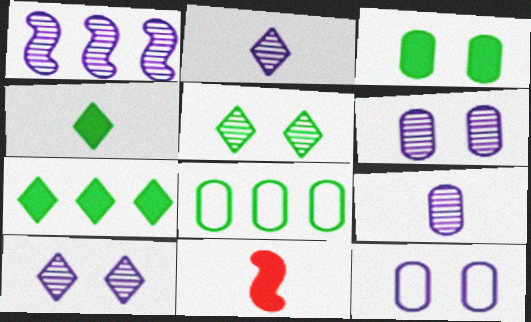[[1, 2, 6], 
[1, 9, 10], 
[8, 10, 11]]